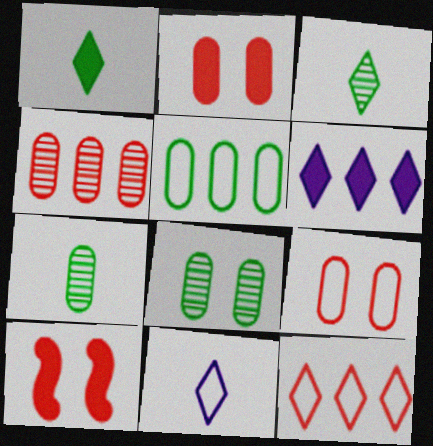[]